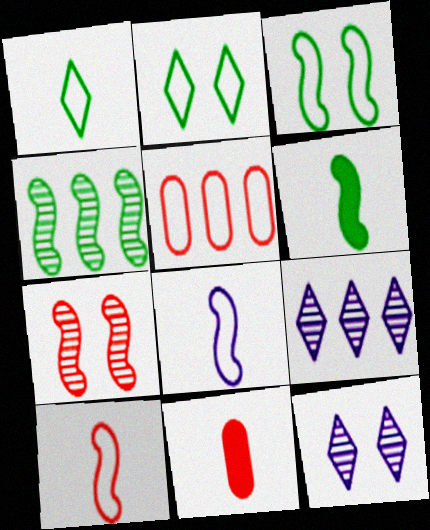[[2, 5, 8], 
[3, 4, 6], 
[3, 9, 11], 
[5, 6, 12]]